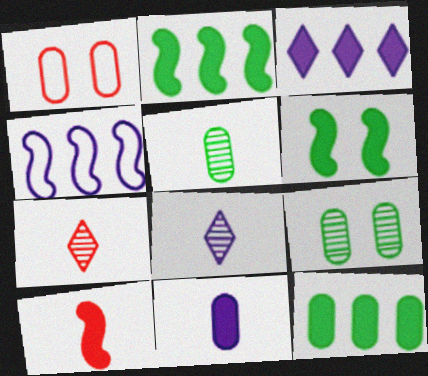[[1, 2, 8]]